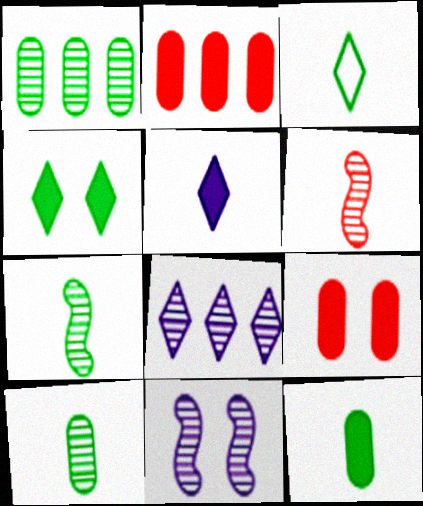[[2, 3, 11], 
[3, 7, 12]]